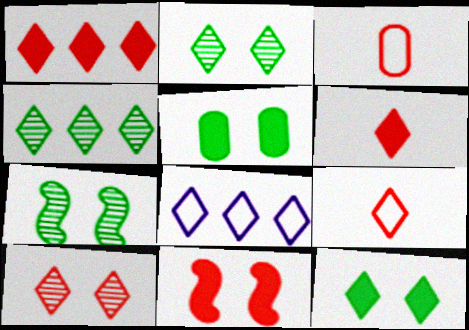[[1, 4, 8], 
[1, 9, 10], 
[2, 6, 8]]